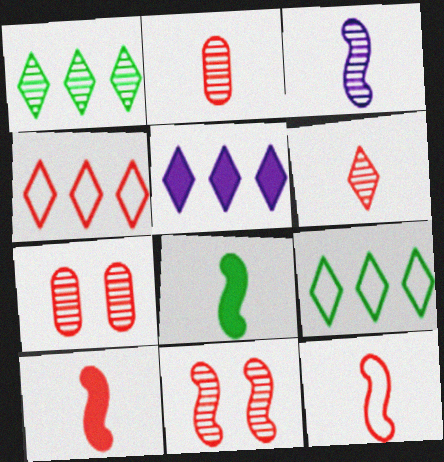[[1, 3, 7], 
[1, 4, 5], 
[3, 8, 12], 
[4, 7, 10]]